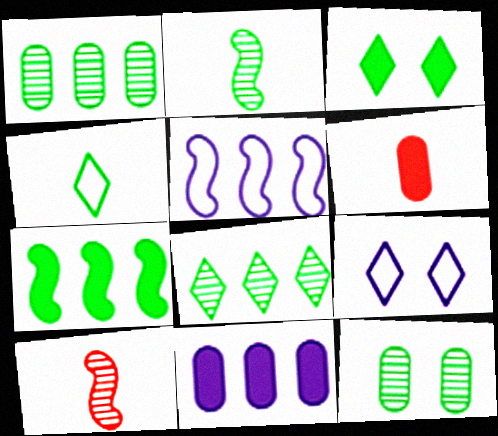[[2, 8, 12], 
[3, 4, 8], 
[4, 7, 12]]